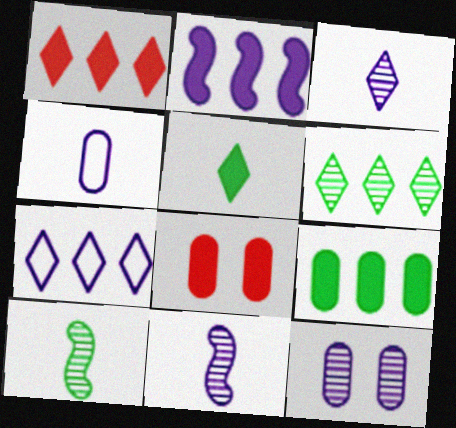[[1, 2, 9], 
[1, 6, 7], 
[2, 5, 8], 
[7, 8, 10]]